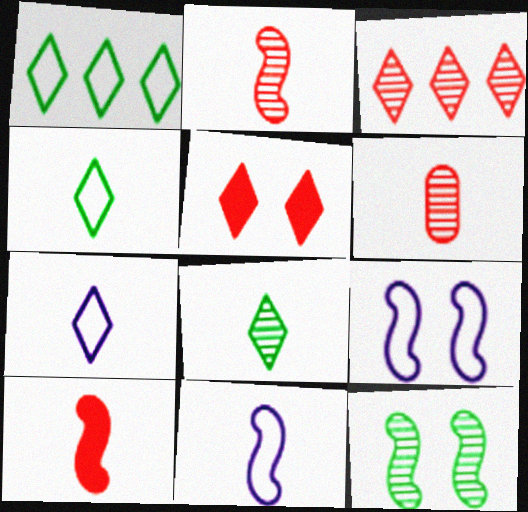[]